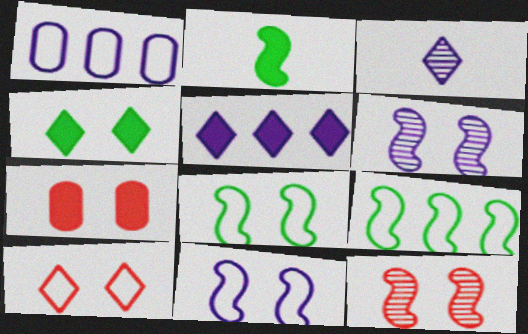[[2, 5, 7], 
[3, 7, 9], 
[7, 10, 12]]